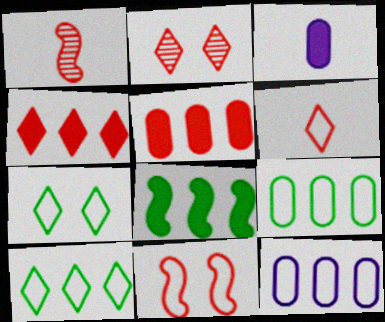[[2, 4, 6]]